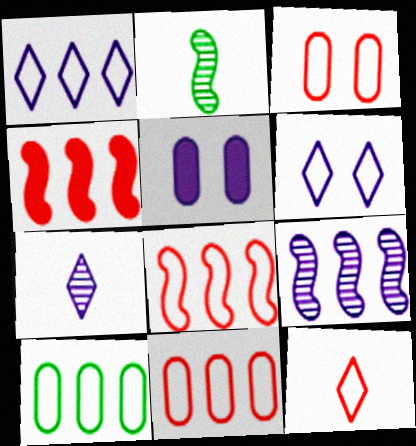[[1, 8, 10], 
[3, 8, 12]]